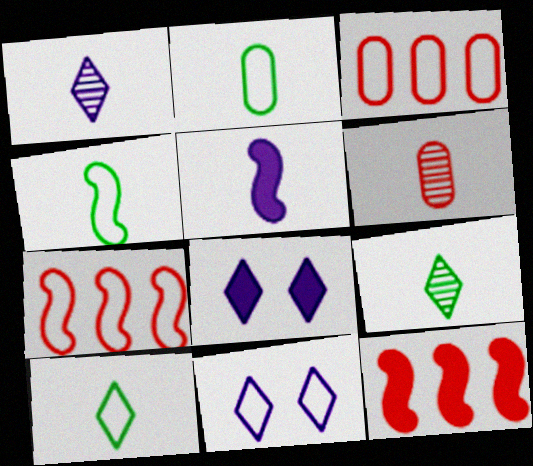[[2, 4, 10], 
[2, 7, 11], 
[3, 4, 11], 
[5, 6, 10]]